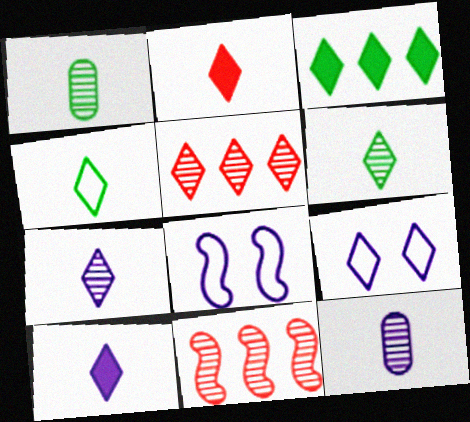[[2, 4, 7]]